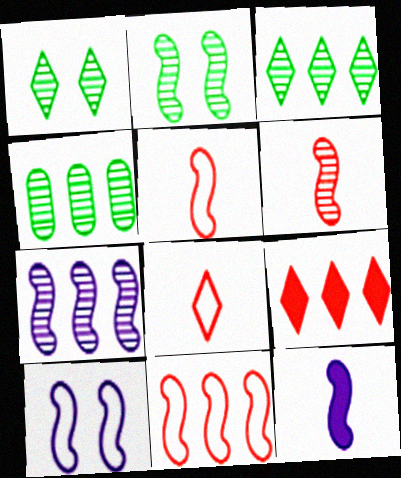[[2, 6, 7], 
[2, 11, 12], 
[7, 10, 12]]